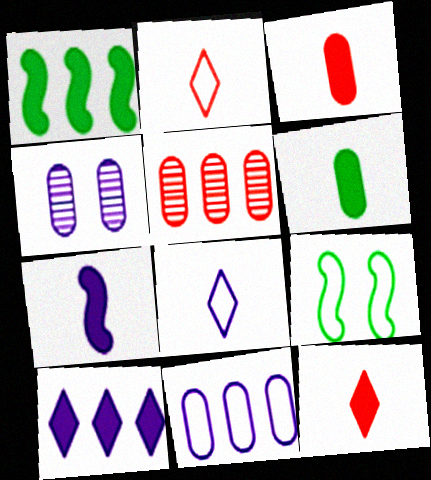[[1, 2, 4], 
[2, 9, 11], 
[6, 7, 12]]